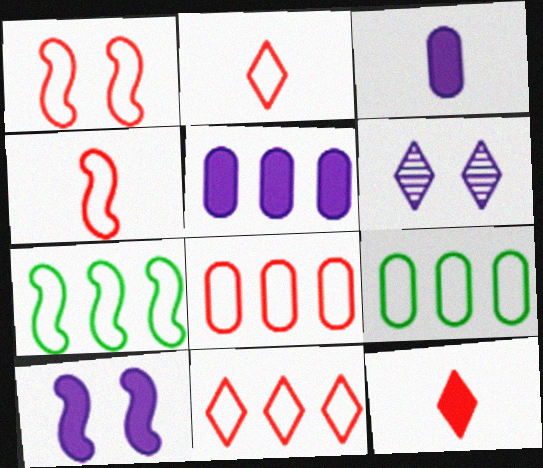[[1, 2, 8]]